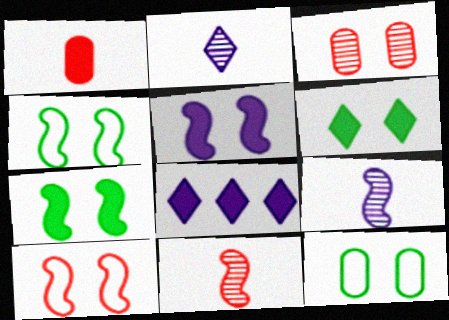[[1, 7, 8], 
[8, 11, 12]]